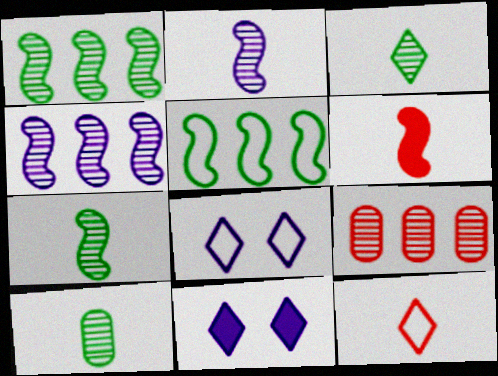[[3, 7, 10]]